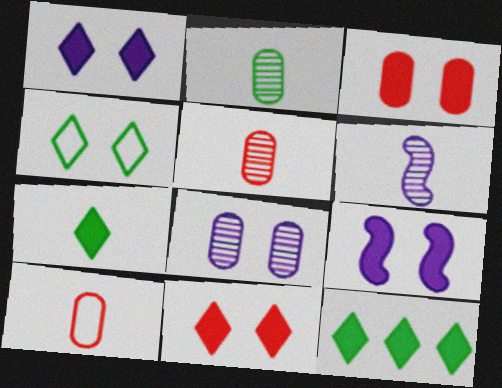[[6, 7, 10]]